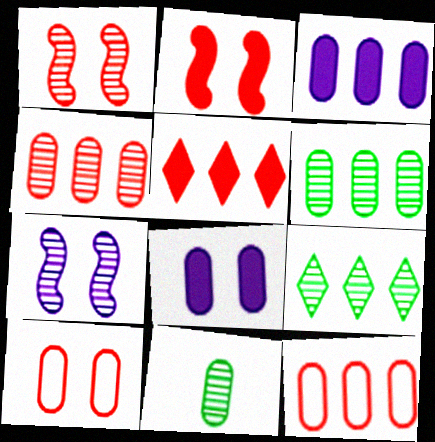[[3, 6, 12], 
[3, 10, 11], 
[8, 11, 12]]